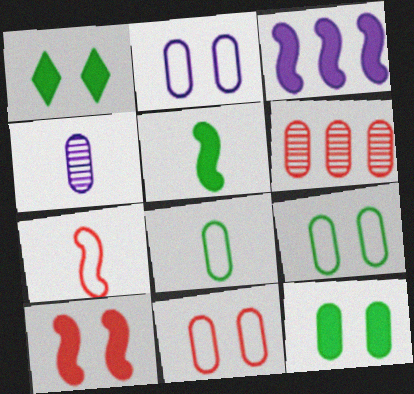[[2, 9, 11], 
[3, 5, 10]]